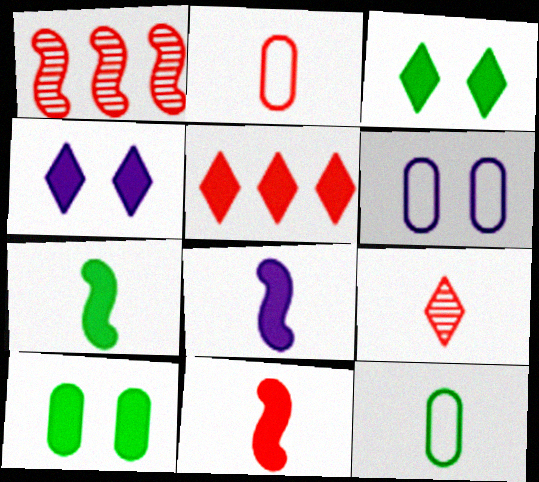[[1, 4, 12], 
[2, 9, 11], 
[5, 8, 10], 
[7, 8, 11], 
[8, 9, 12]]